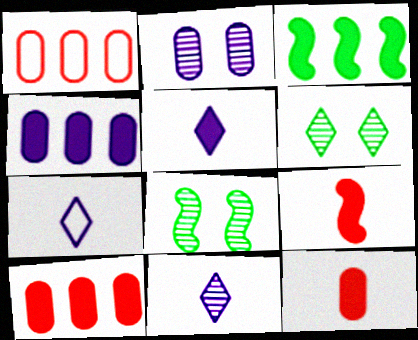[[1, 5, 8], 
[5, 7, 11], 
[7, 8, 10]]